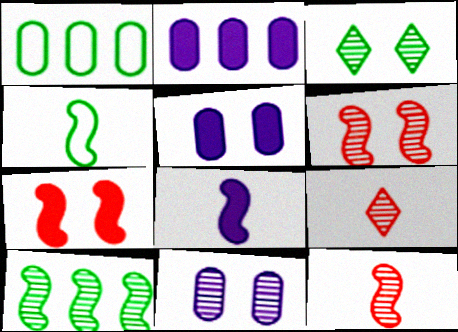[[3, 6, 11], 
[4, 8, 12], 
[9, 10, 11]]